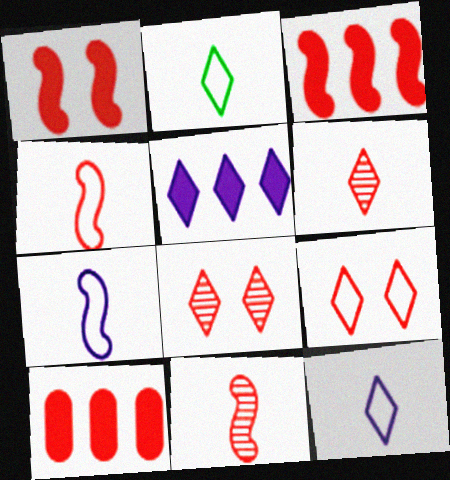[[2, 5, 8], 
[4, 8, 10], 
[9, 10, 11]]